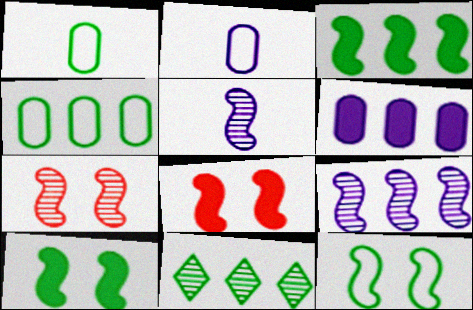[[1, 10, 11], 
[2, 8, 11], 
[3, 4, 11]]